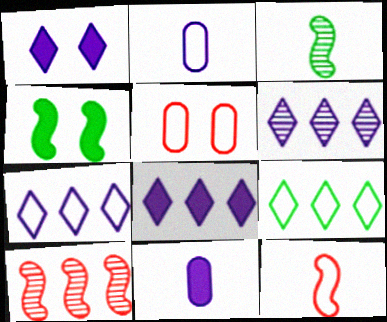[[3, 5, 8], 
[6, 7, 8]]